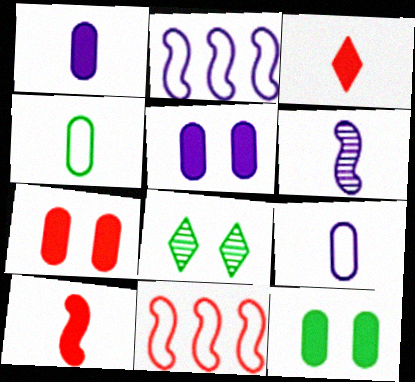[[1, 8, 11], 
[3, 4, 6], 
[5, 7, 12]]